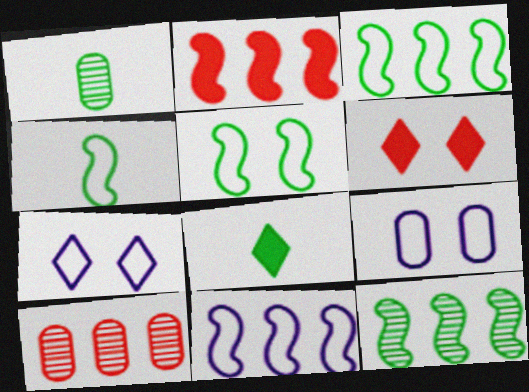[[1, 2, 7], 
[1, 4, 8], 
[1, 6, 11], 
[2, 11, 12], 
[3, 4, 5]]